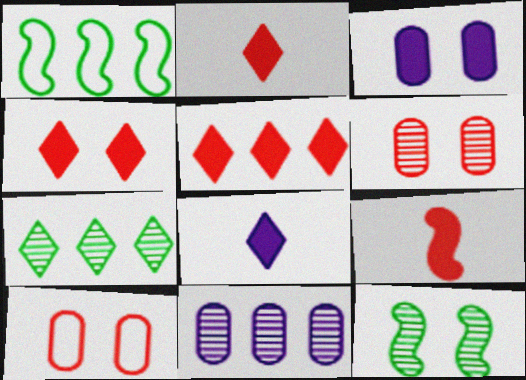[[1, 5, 11], 
[1, 6, 8], 
[2, 4, 5]]